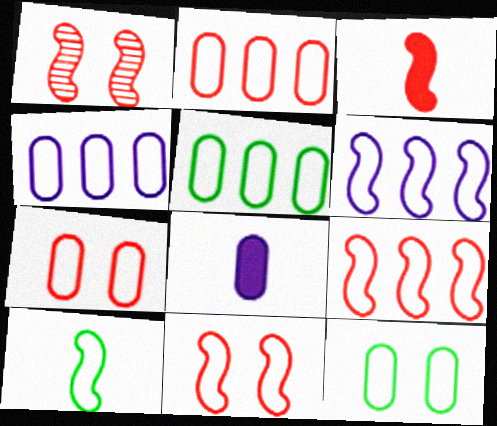[[1, 3, 9], 
[2, 4, 5], 
[6, 10, 11]]